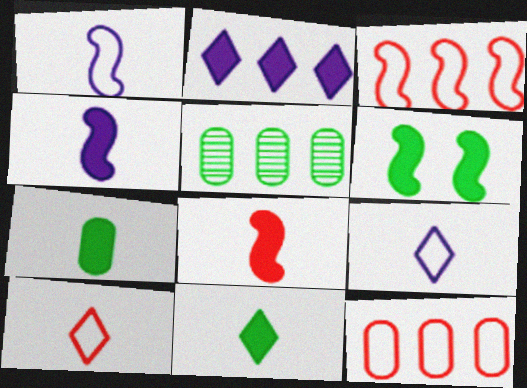[[2, 3, 5]]